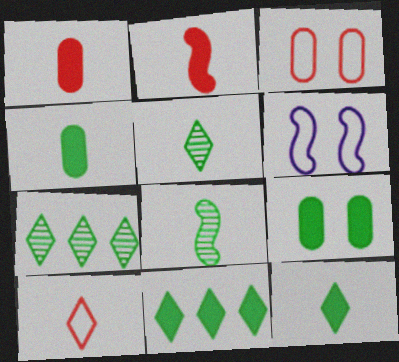[[1, 6, 7]]